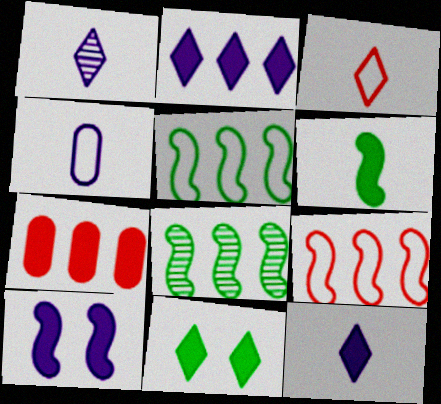[]